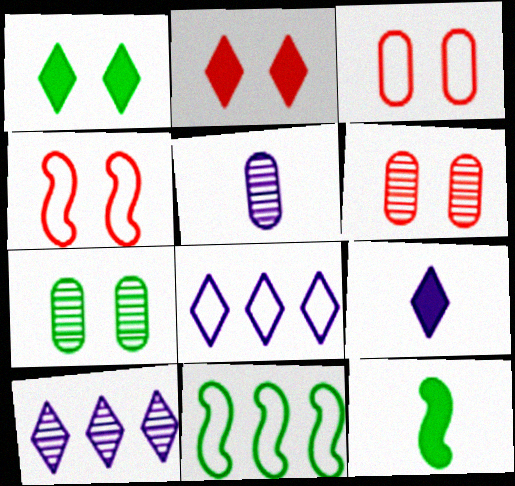[[2, 4, 6], 
[2, 5, 11], 
[3, 10, 12], 
[6, 8, 12], 
[6, 9, 11]]